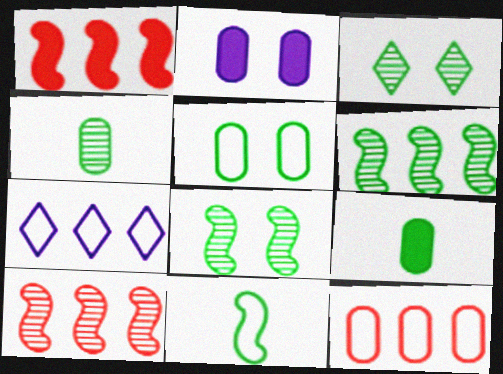[[2, 4, 12], 
[3, 4, 6]]